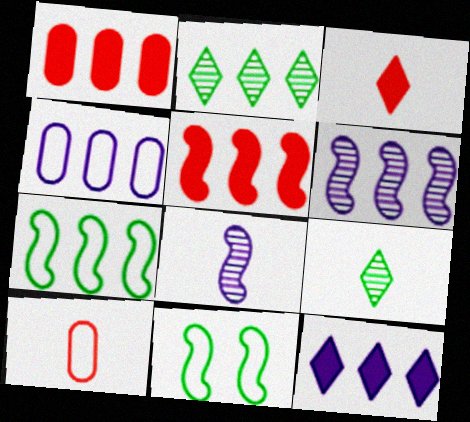[[2, 4, 5], 
[4, 6, 12], 
[5, 6, 7], 
[5, 8, 11]]